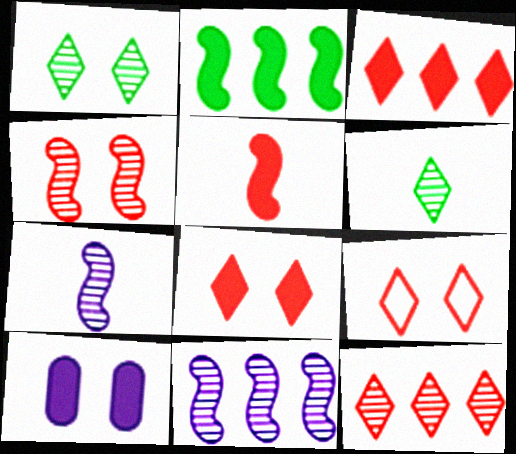[]